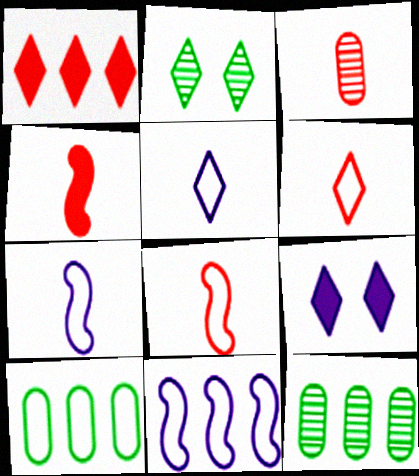[[1, 2, 5], 
[1, 11, 12], 
[3, 4, 6], 
[8, 9, 12]]